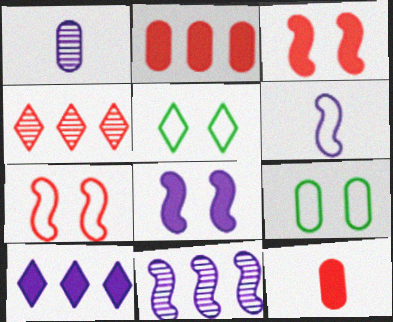[[1, 2, 9], 
[4, 7, 12], 
[5, 11, 12], 
[6, 8, 11]]